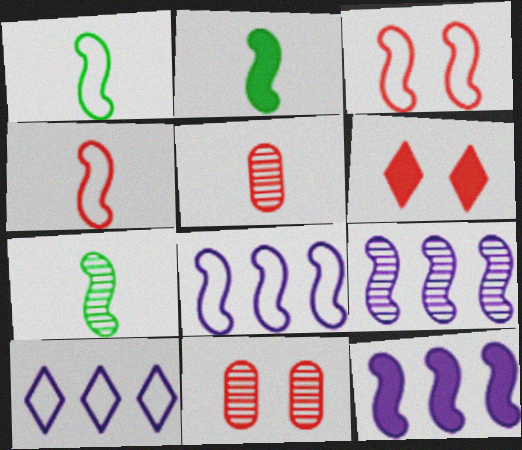[[1, 2, 7], 
[1, 3, 8], 
[2, 3, 9], 
[2, 10, 11], 
[3, 6, 11], 
[3, 7, 12], 
[8, 9, 12]]